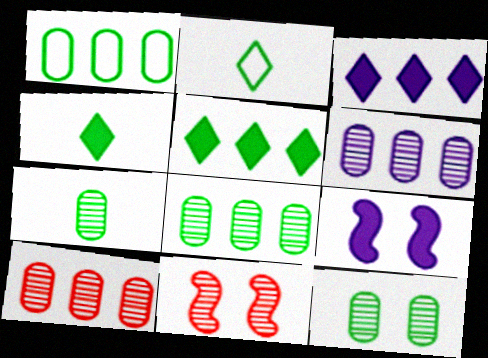[[2, 9, 10], 
[6, 8, 10], 
[7, 8, 12]]